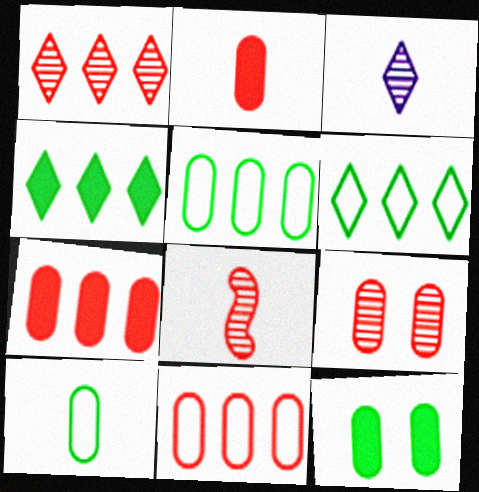[[1, 8, 9], 
[2, 9, 11]]